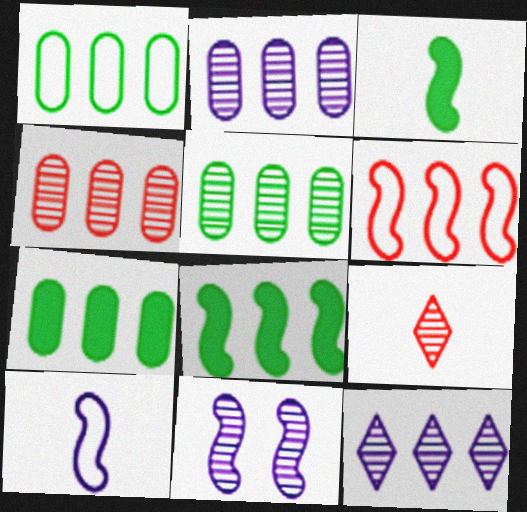[[1, 5, 7], 
[2, 4, 5], 
[3, 6, 11], 
[5, 9, 11], 
[6, 7, 12]]